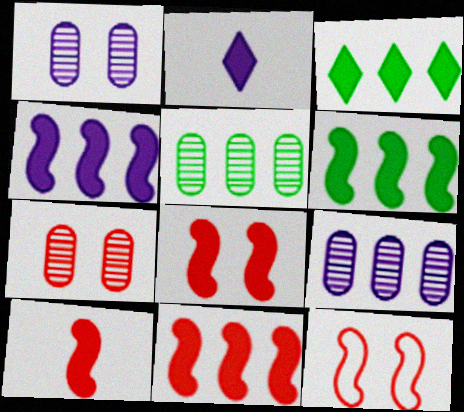[[2, 5, 12], 
[4, 6, 11], 
[8, 10, 11]]